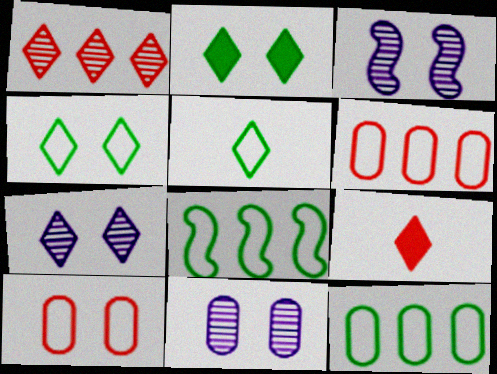[[2, 3, 10], 
[3, 7, 11], 
[3, 9, 12], 
[8, 9, 11]]